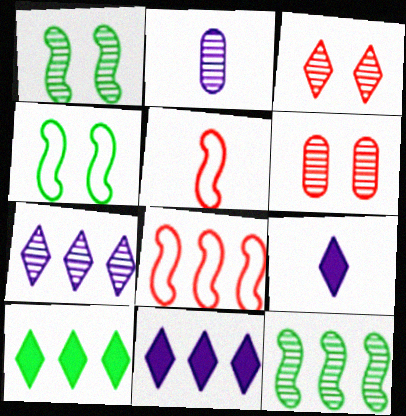[[2, 3, 12]]